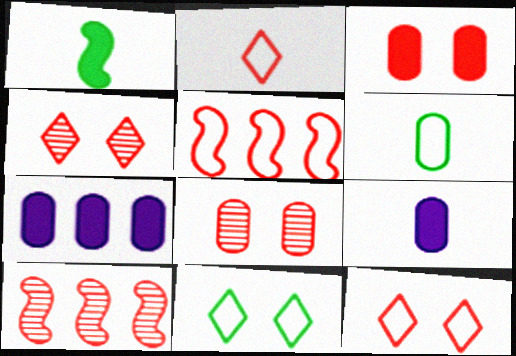[[2, 3, 10], 
[6, 7, 8], 
[9, 10, 11]]